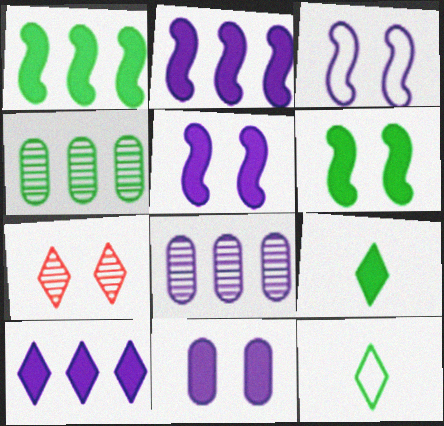[[4, 6, 12], 
[7, 10, 12]]